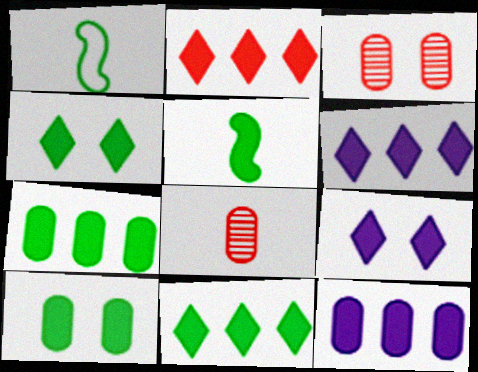[[1, 3, 6], 
[2, 6, 11], 
[4, 5, 7], 
[5, 10, 11]]